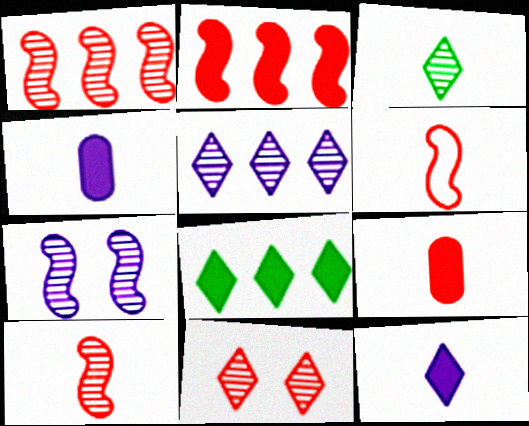[[3, 4, 6], 
[3, 5, 11]]